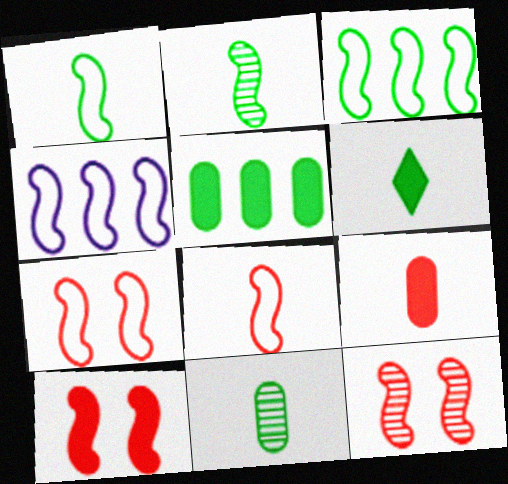[[1, 4, 7], 
[1, 6, 11], 
[2, 4, 10], 
[7, 10, 12]]